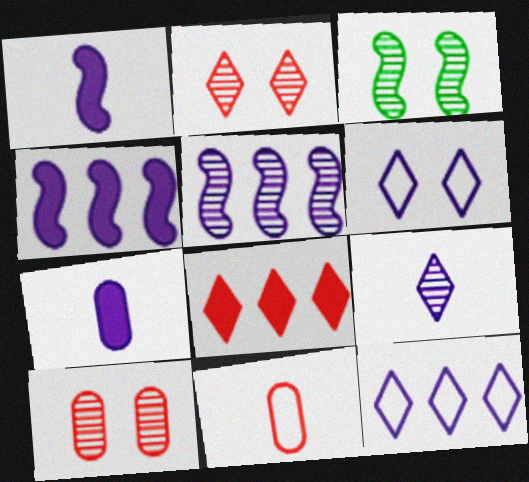[[5, 6, 7]]